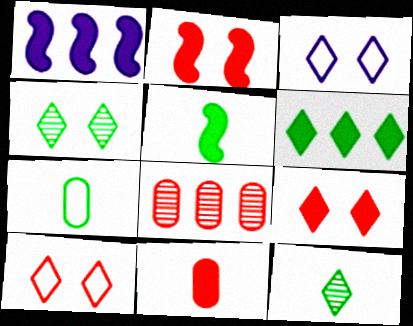[[1, 2, 5], 
[3, 4, 9], 
[3, 5, 8], 
[5, 7, 12]]